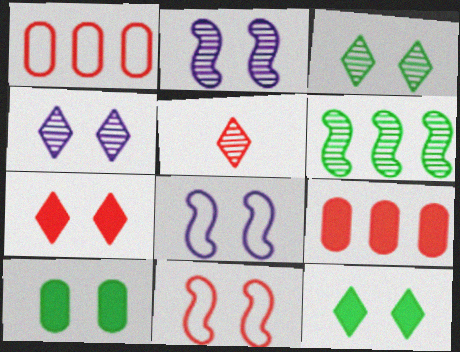[[4, 10, 11], 
[5, 9, 11]]